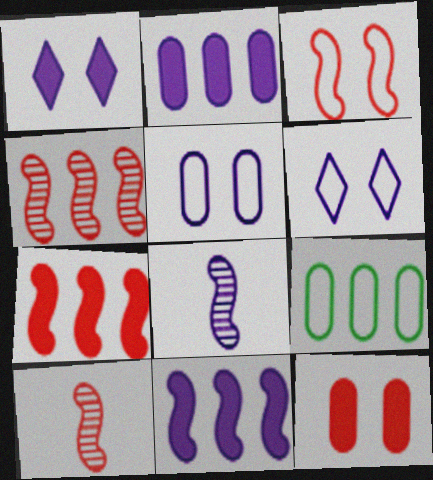[[1, 9, 10], 
[2, 6, 8], 
[3, 7, 10]]